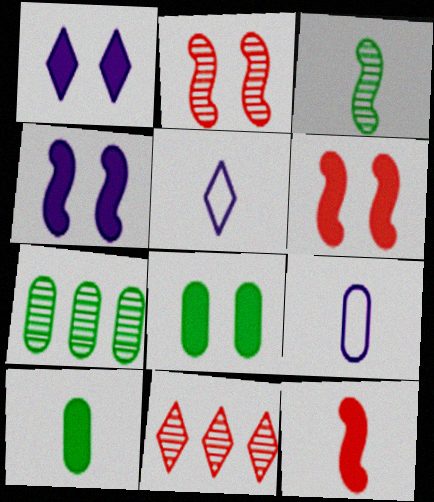[[1, 6, 8], 
[5, 6, 7]]